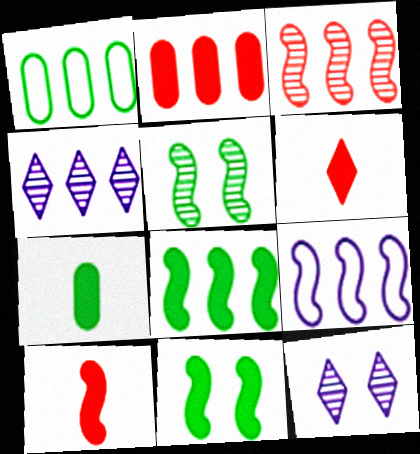[[1, 10, 12], 
[3, 8, 9], 
[5, 9, 10]]